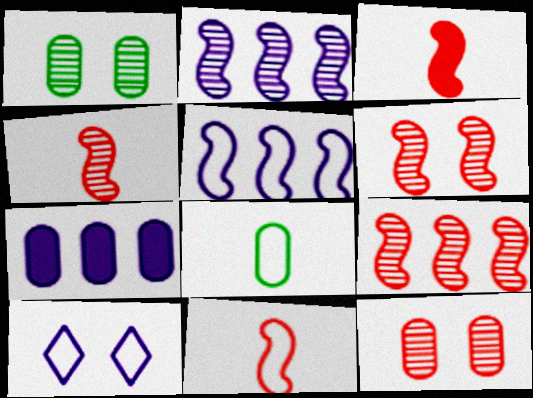[[3, 4, 11], 
[4, 6, 9], 
[7, 8, 12]]